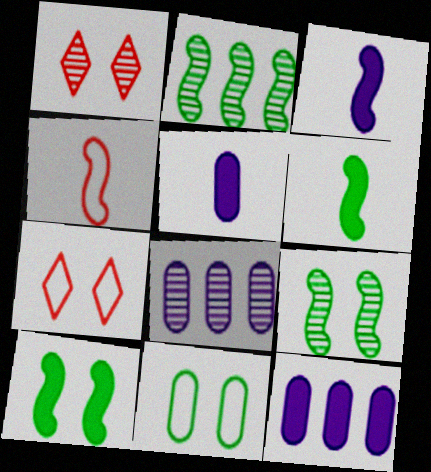[[2, 5, 7], 
[6, 7, 8]]